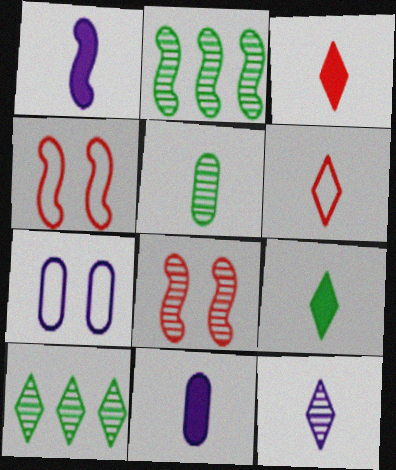[[1, 2, 4], 
[1, 5, 6], 
[2, 3, 7], 
[4, 10, 11], 
[6, 9, 12]]